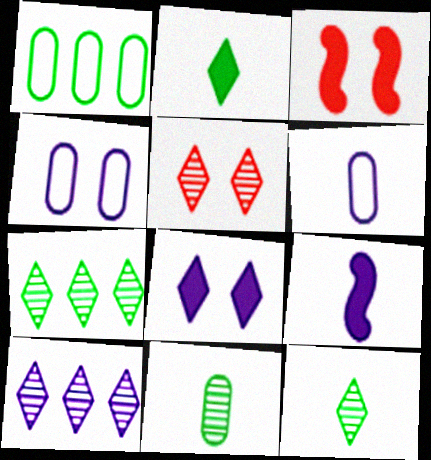[[1, 5, 9], 
[3, 6, 7], 
[4, 9, 10], 
[5, 10, 12]]